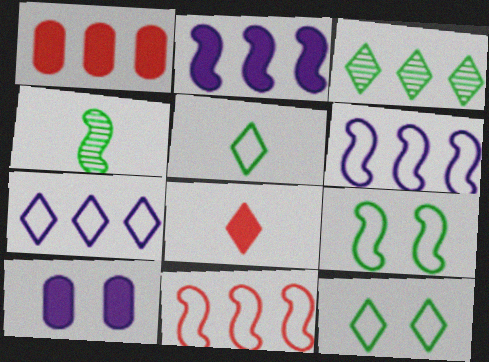[[1, 3, 6]]